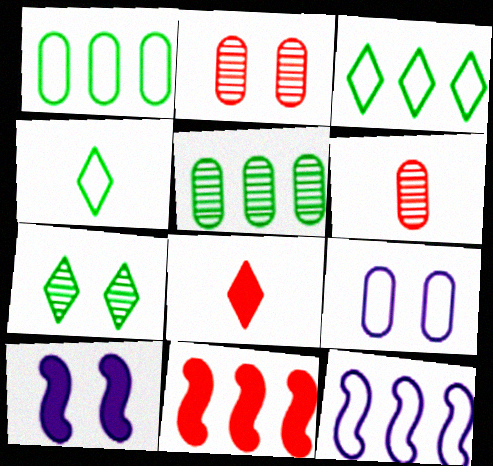[[3, 6, 10]]